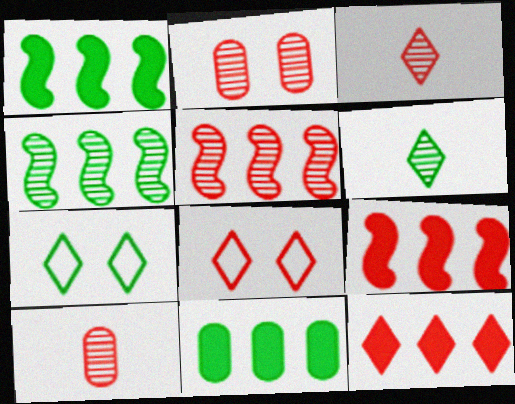[[2, 3, 5], 
[3, 8, 12], 
[8, 9, 10]]